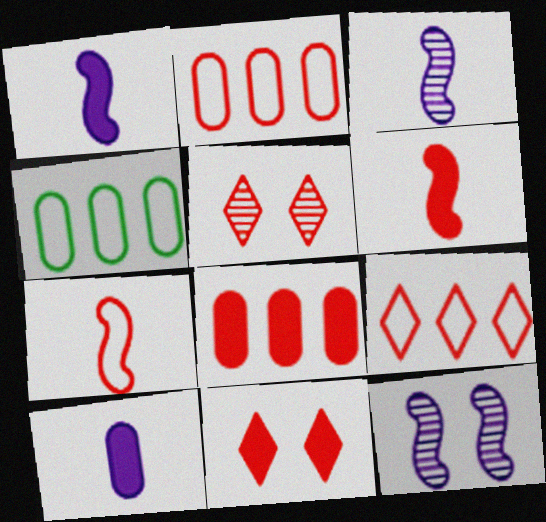[[1, 4, 5], 
[2, 5, 6], 
[3, 4, 11], 
[5, 7, 8], 
[6, 8, 11]]